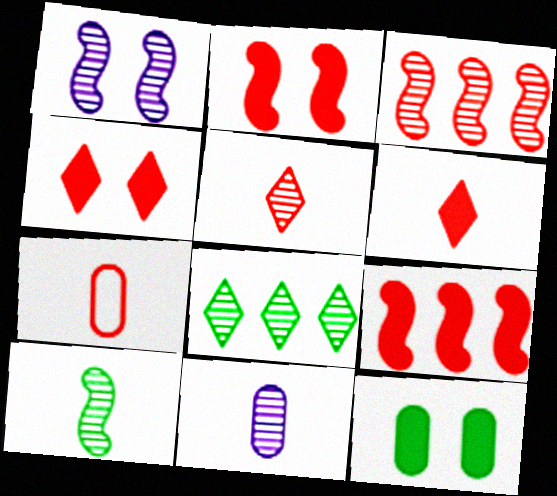[[1, 3, 10], 
[3, 4, 7], 
[5, 10, 11]]